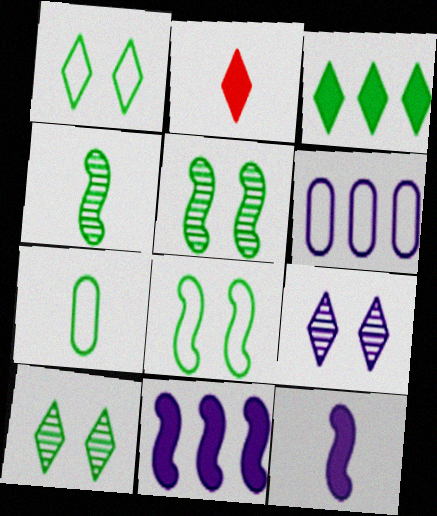[[2, 5, 6], 
[3, 5, 7], 
[6, 9, 12]]